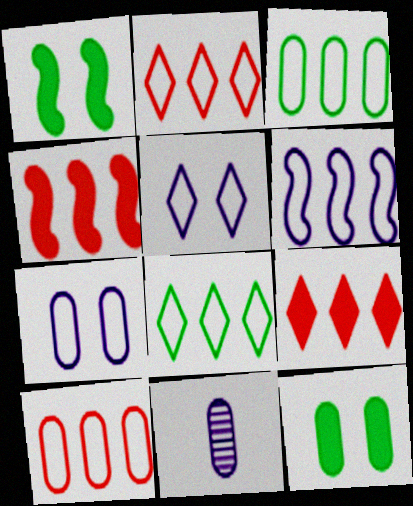[[1, 2, 11], 
[2, 3, 6], 
[6, 8, 10], 
[10, 11, 12]]